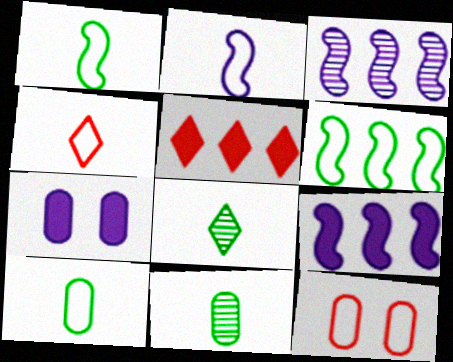[[2, 4, 10], 
[8, 9, 12]]